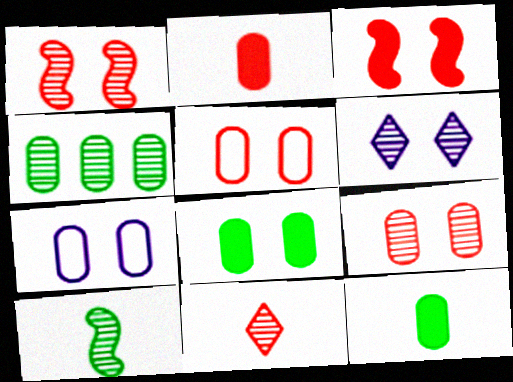[[2, 4, 7], 
[7, 8, 9]]